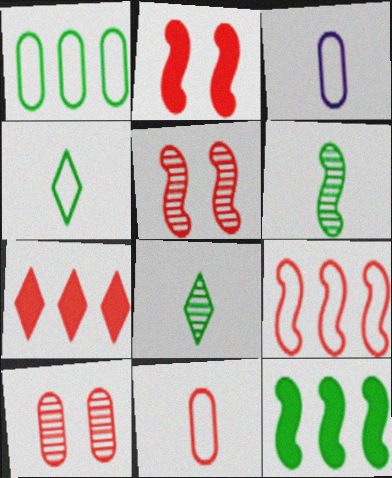[[5, 7, 11]]